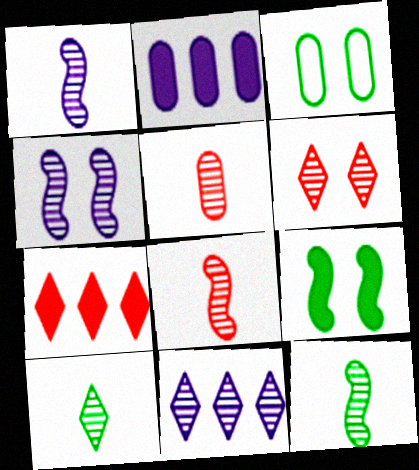[[1, 3, 7], 
[1, 5, 10], 
[1, 8, 12], 
[2, 3, 5], 
[6, 10, 11]]